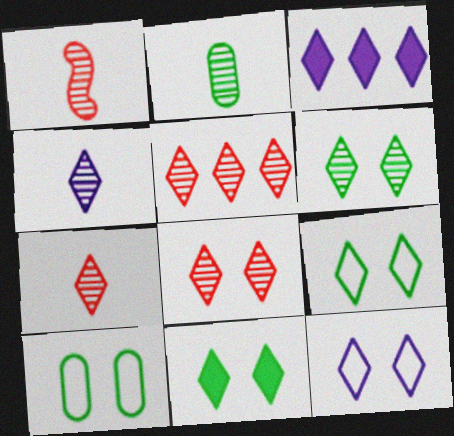[[1, 2, 4], 
[1, 3, 10], 
[3, 4, 12], 
[3, 7, 9], 
[4, 5, 6], 
[5, 7, 8], 
[6, 9, 11], 
[8, 11, 12]]